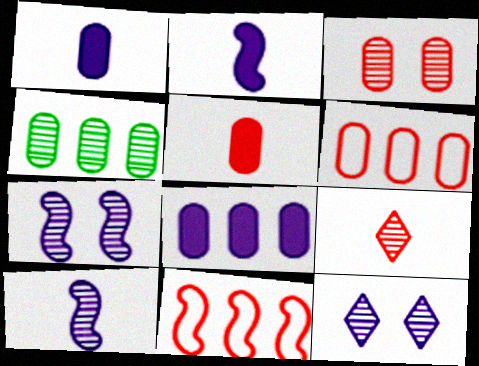[[3, 5, 6], 
[4, 6, 8], 
[4, 7, 9]]